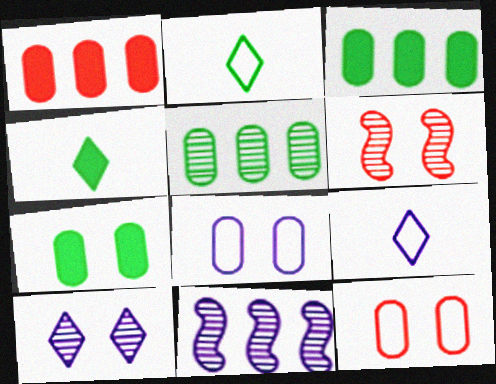[[3, 6, 9], 
[4, 11, 12]]